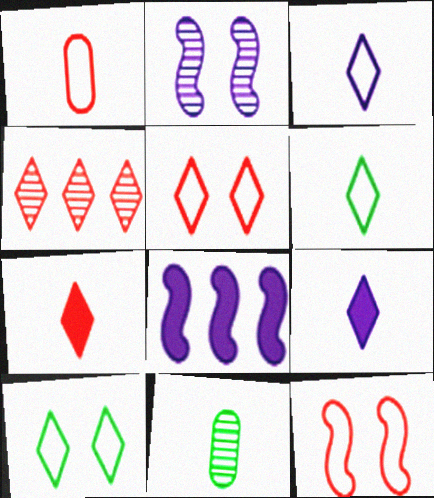[[2, 4, 11], 
[4, 5, 7], 
[4, 9, 10], 
[5, 8, 11]]